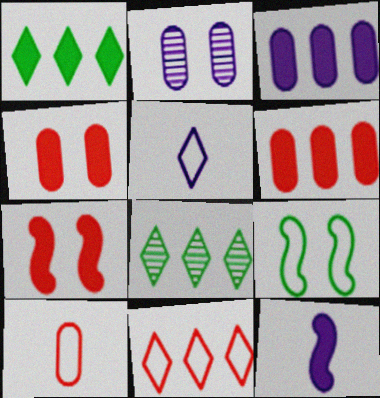[[1, 4, 12]]